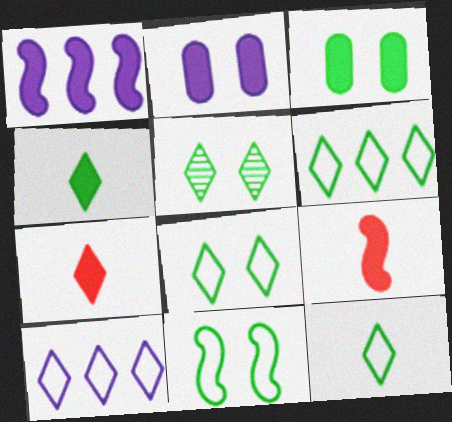[[1, 3, 7], 
[3, 5, 11], 
[4, 5, 6], 
[5, 7, 10], 
[6, 8, 12]]